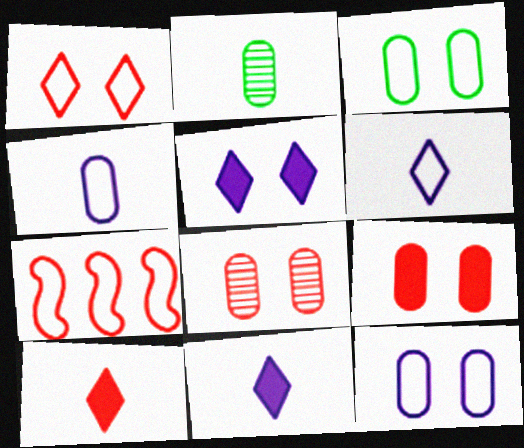[[2, 5, 7], 
[3, 6, 7], 
[7, 8, 10]]